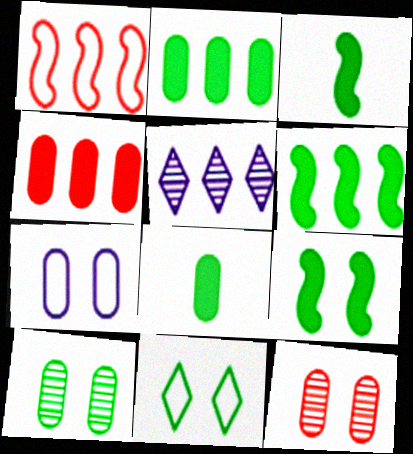[[1, 2, 5], 
[3, 6, 9], 
[9, 10, 11]]